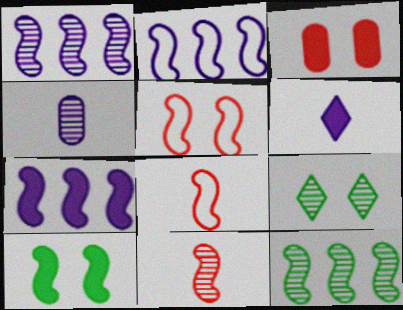[[1, 2, 7], 
[1, 8, 10], 
[2, 10, 11]]